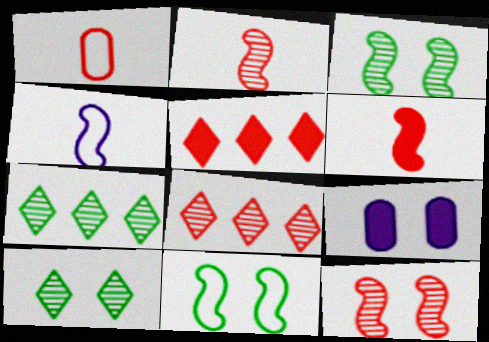[[1, 5, 12]]